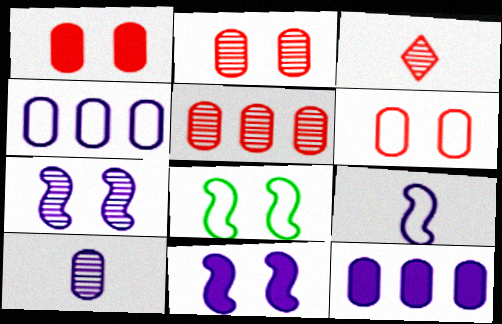[[1, 2, 6], 
[3, 8, 12]]